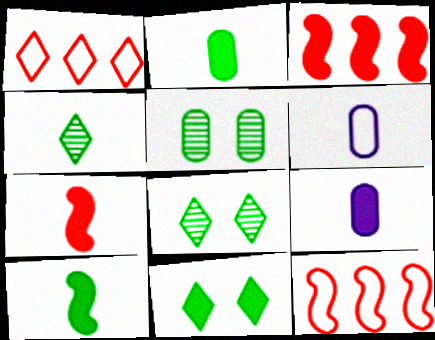[[3, 6, 8], 
[3, 9, 11], 
[4, 6, 7], 
[8, 9, 12]]